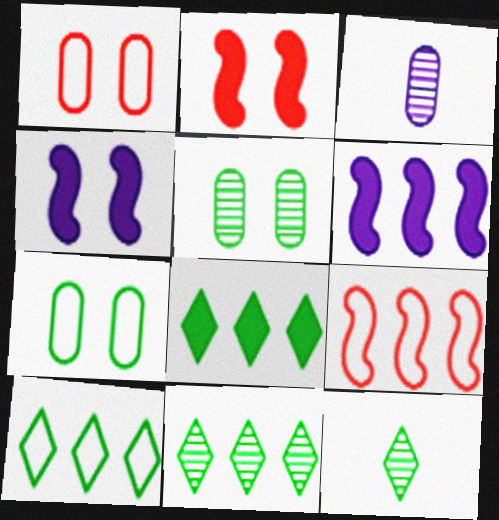[[1, 6, 12], 
[2, 3, 10], 
[8, 10, 11]]